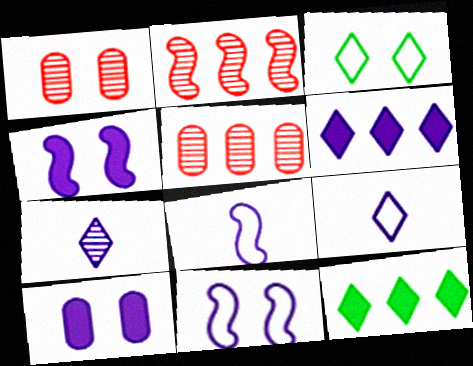[[1, 3, 4], 
[1, 8, 12]]